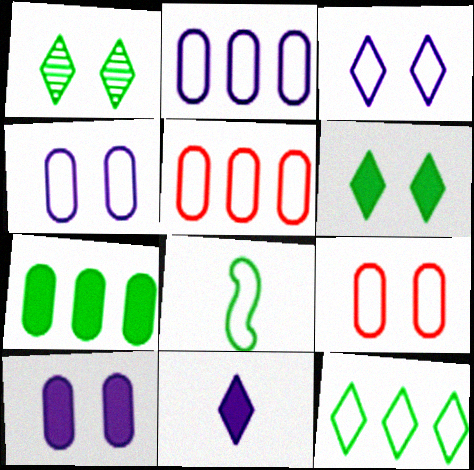[[1, 7, 8], 
[3, 5, 8]]